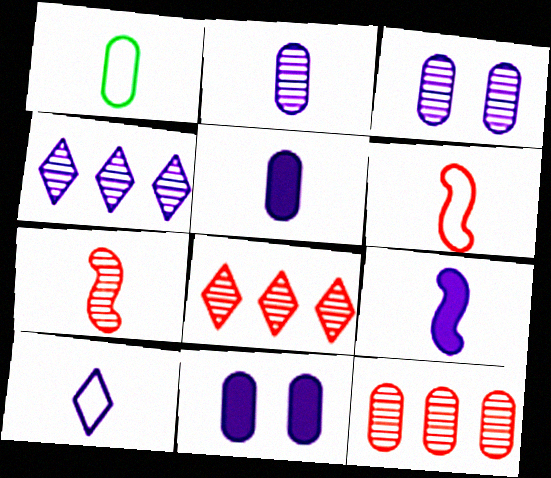[[1, 6, 10], 
[1, 11, 12], 
[2, 9, 10]]